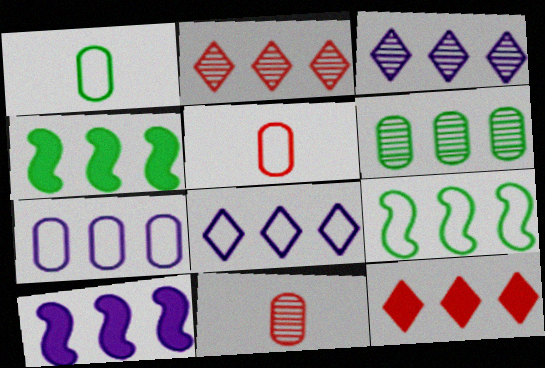[[2, 4, 7], 
[3, 7, 10]]